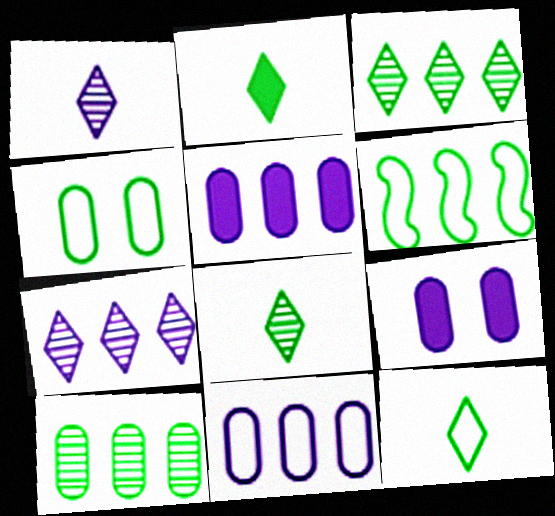[[2, 8, 12], 
[4, 6, 12]]